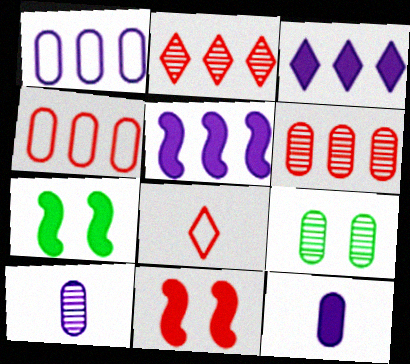[[4, 9, 12], 
[5, 8, 9], 
[6, 8, 11], 
[6, 9, 10]]